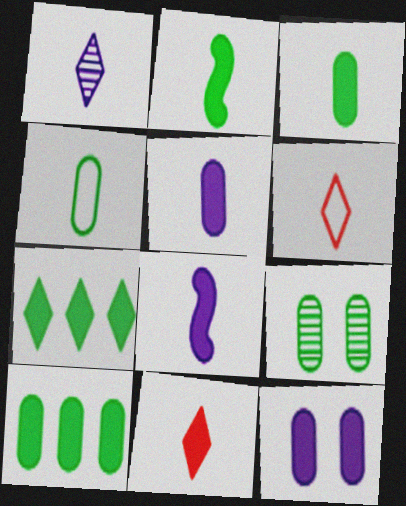[[2, 5, 11], 
[3, 8, 11], 
[4, 9, 10]]